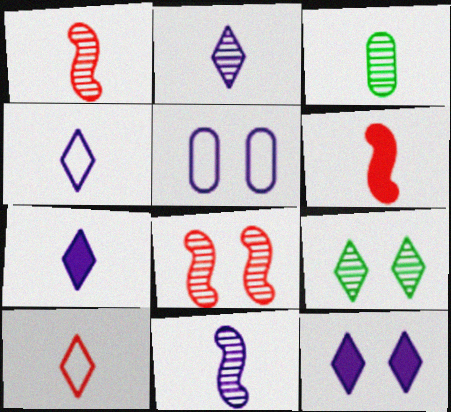[[1, 2, 3], 
[2, 4, 7], 
[3, 4, 6]]